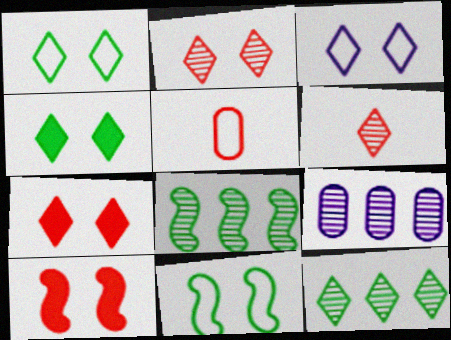[[2, 3, 4]]